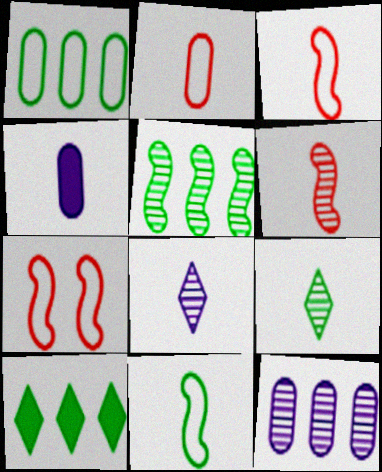[[1, 5, 10], 
[3, 4, 9]]